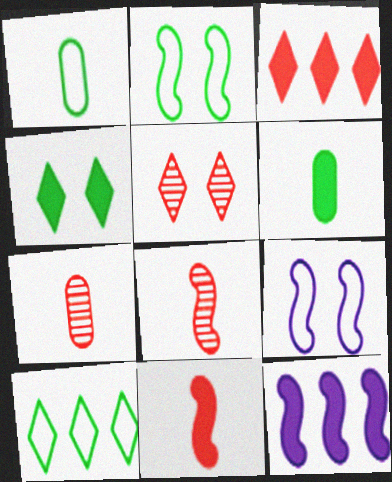[[1, 2, 10], 
[1, 5, 12], 
[2, 8, 12]]